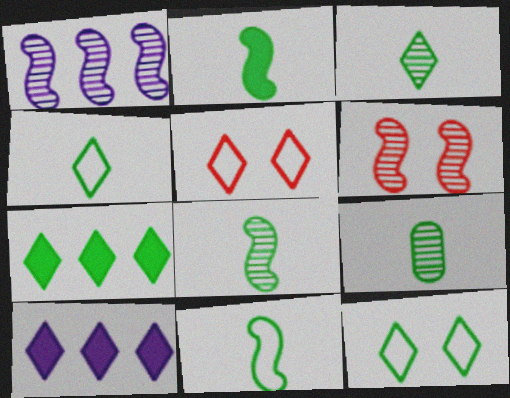[[1, 6, 8], 
[2, 4, 9], 
[2, 8, 11], 
[3, 5, 10], 
[3, 7, 12], 
[3, 8, 9]]